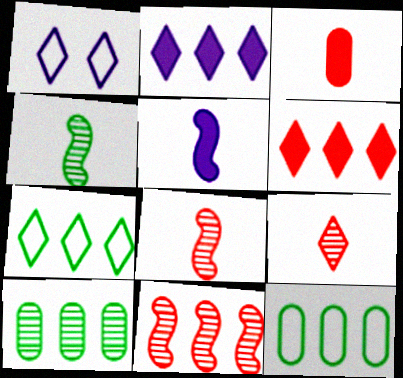[[2, 11, 12]]